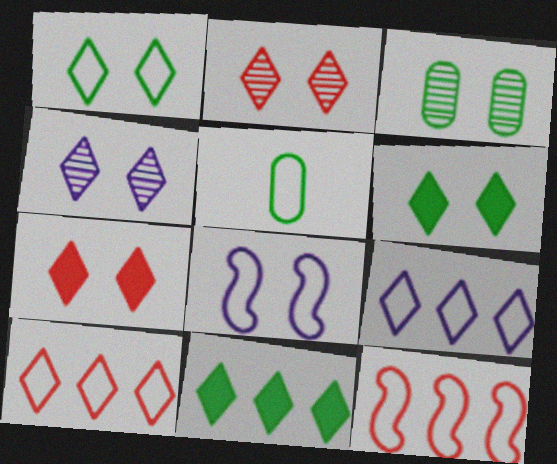[[1, 4, 7], 
[3, 7, 8], 
[5, 8, 10]]